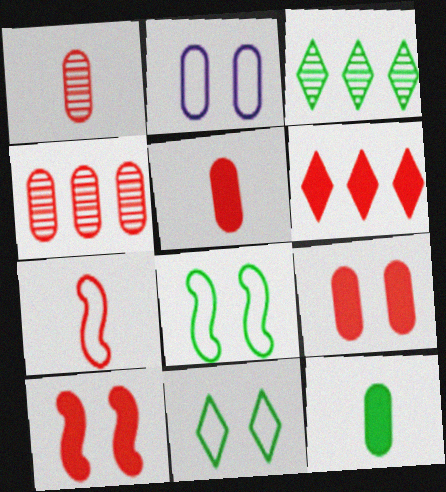[[2, 4, 12], 
[3, 8, 12], 
[5, 6, 10]]